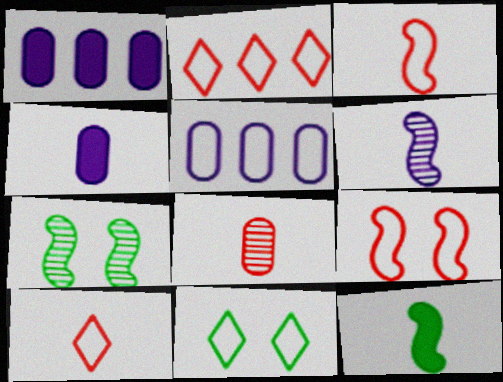[[1, 7, 10], 
[2, 4, 7], 
[3, 5, 11], 
[3, 6, 12]]